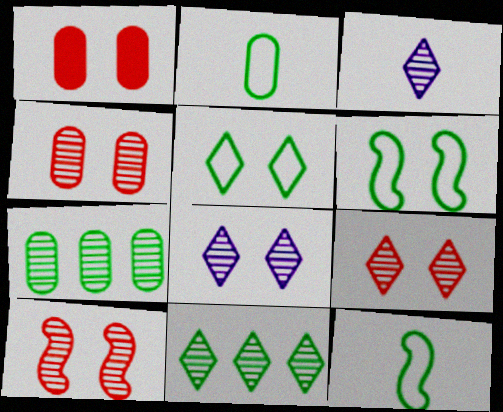[[1, 6, 8], 
[3, 7, 10], 
[3, 9, 11], 
[4, 9, 10]]